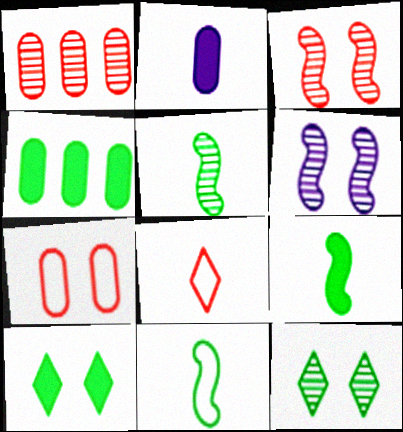[[2, 5, 8], 
[4, 6, 8], 
[4, 9, 10], 
[4, 11, 12], 
[5, 9, 11], 
[6, 7, 10]]